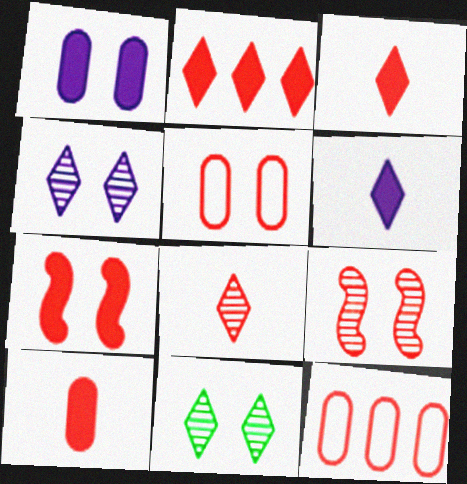[[2, 7, 10], 
[3, 9, 12], 
[7, 8, 12]]